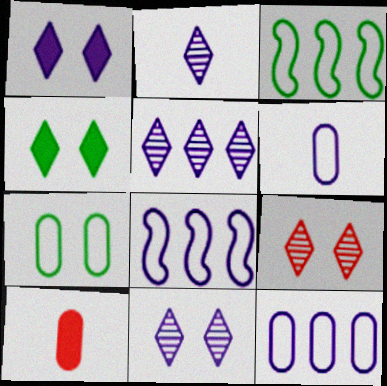[[2, 5, 11], 
[3, 10, 11]]